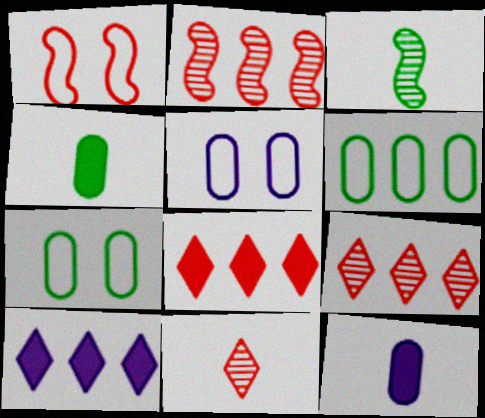[[2, 6, 10], 
[3, 5, 8]]